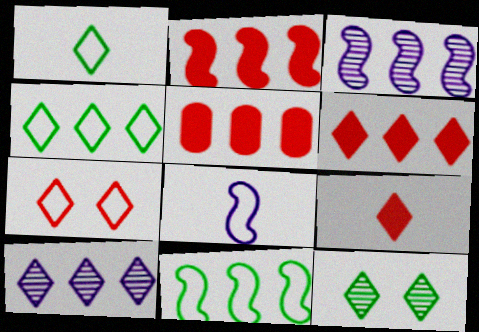[[2, 3, 11], 
[2, 5, 6], 
[3, 4, 5], 
[4, 6, 10], 
[5, 8, 12], 
[5, 10, 11]]